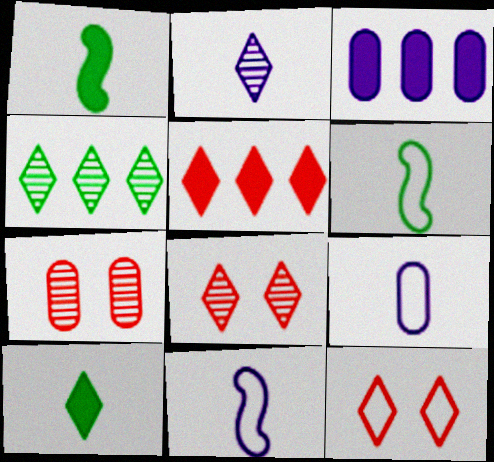[[2, 4, 8], 
[3, 6, 8]]